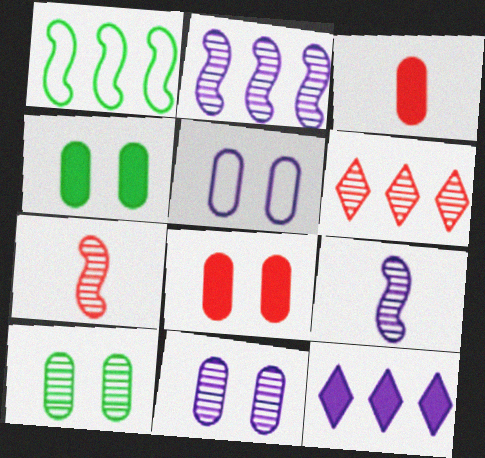[[5, 8, 10], 
[5, 9, 12], 
[6, 9, 10]]